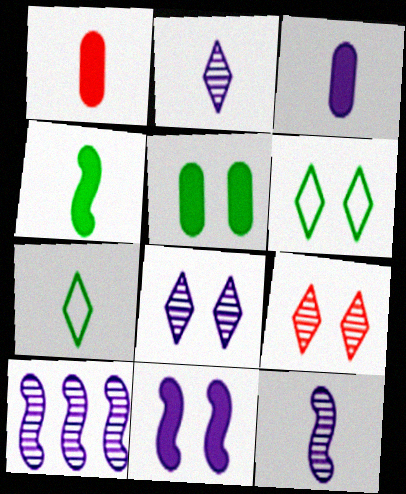[[1, 6, 10], 
[1, 7, 12]]